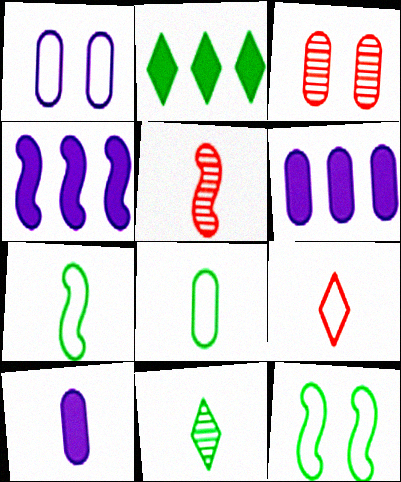[[1, 2, 5], 
[3, 6, 8], 
[4, 5, 12]]